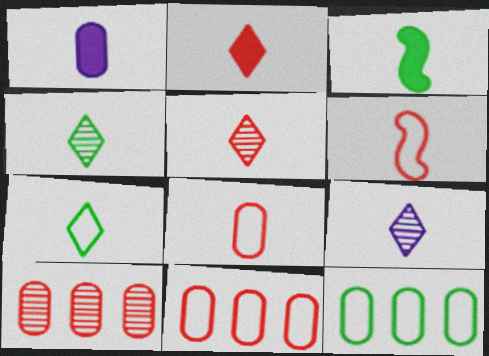[[1, 2, 3], 
[1, 4, 6], 
[2, 7, 9], 
[3, 8, 9], 
[4, 5, 9]]